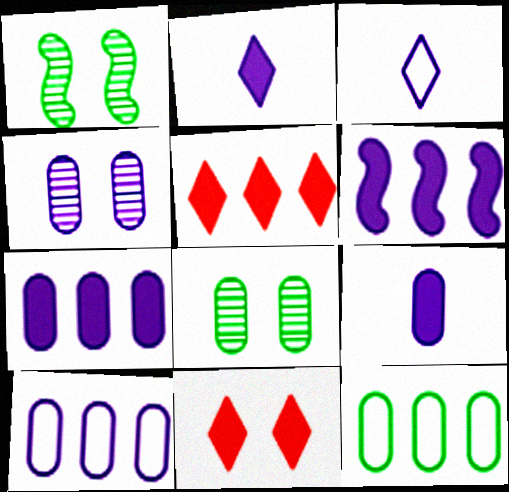[[3, 4, 6], 
[4, 9, 10]]